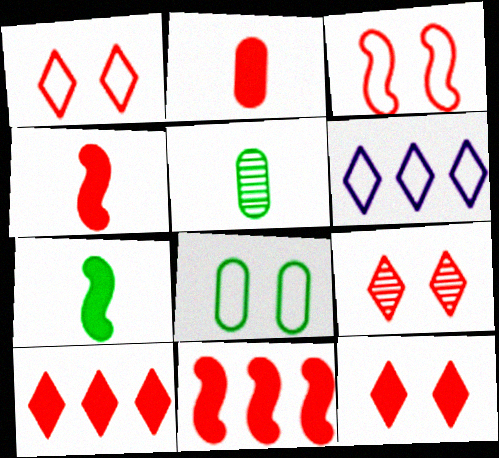[[1, 9, 12], 
[2, 11, 12]]